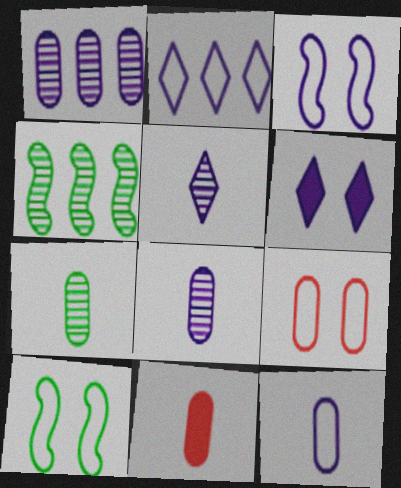[[2, 3, 12], 
[2, 5, 6], 
[7, 11, 12]]